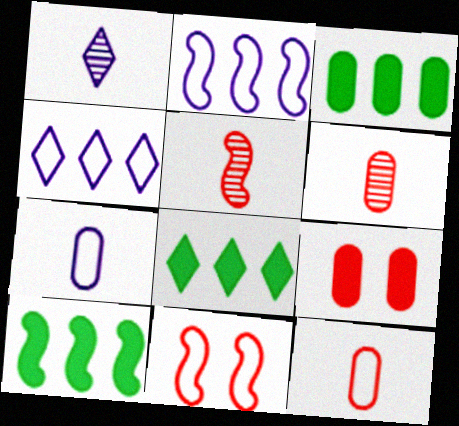[[1, 3, 11], 
[3, 8, 10]]